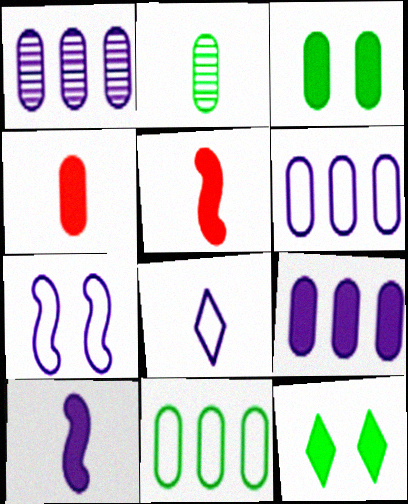[[1, 6, 9], 
[2, 3, 11], 
[2, 5, 8], 
[3, 4, 9], 
[5, 9, 12], 
[6, 7, 8]]